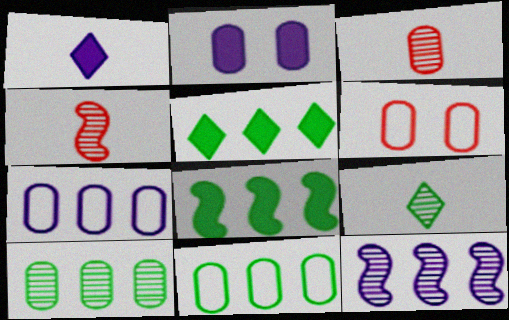[[2, 3, 11]]